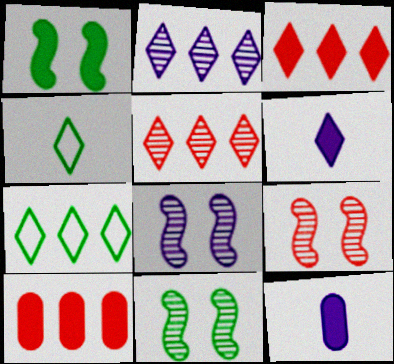[[1, 3, 12], 
[1, 6, 10], 
[2, 3, 7], 
[4, 8, 10], 
[7, 9, 12], 
[8, 9, 11]]